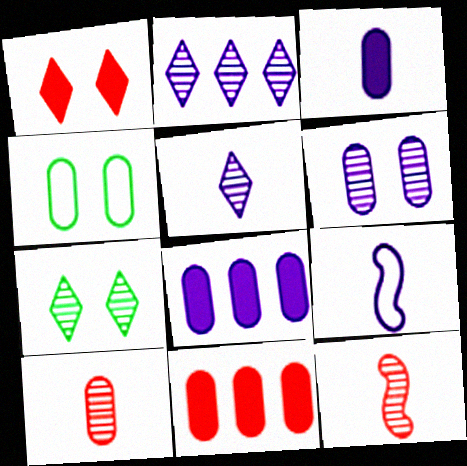[[3, 5, 9], 
[4, 8, 10], 
[7, 9, 11]]